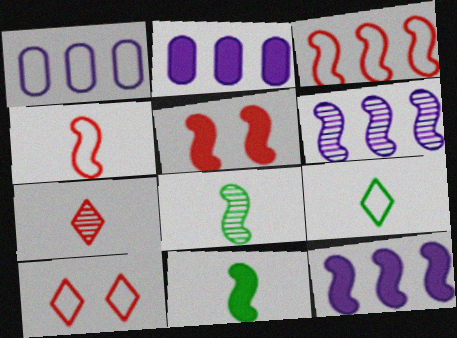[[2, 8, 10], 
[5, 11, 12]]